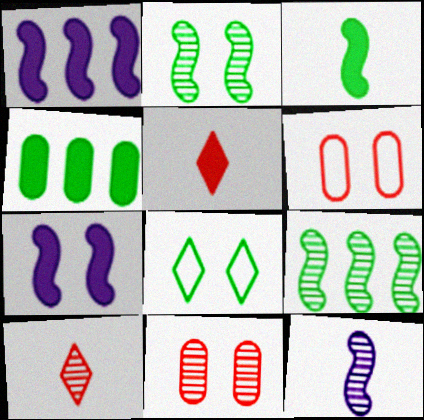[[4, 5, 7], 
[7, 8, 11]]